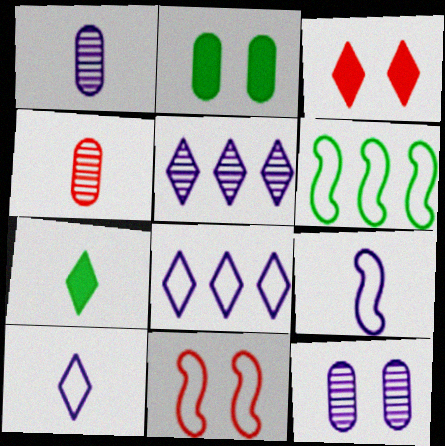[[1, 3, 6], 
[4, 7, 9], 
[6, 9, 11]]